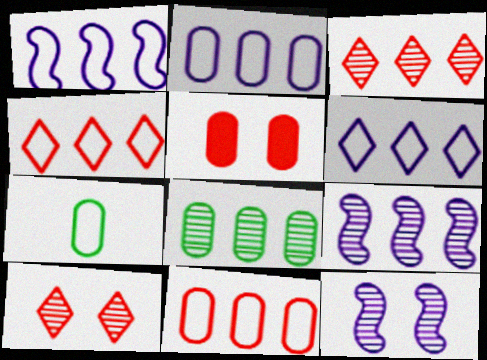[[1, 2, 6], 
[3, 8, 9]]